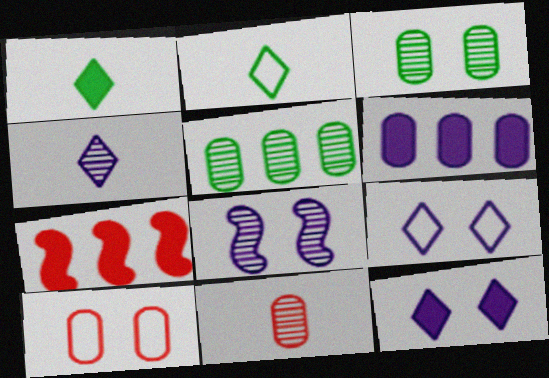[]